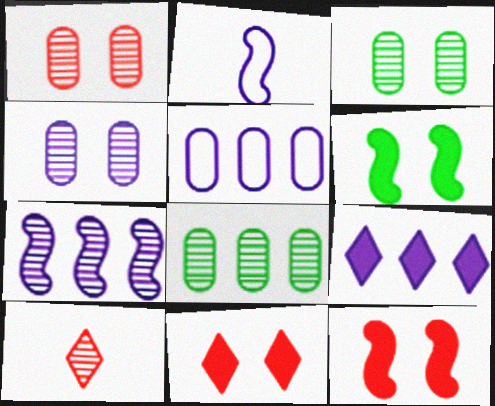[[1, 3, 4], 
[2, 4, 9], 
[2, 8, 11], 
[3, 7, 10], 
[5, 6, 10], 
[5, 7, 9]]